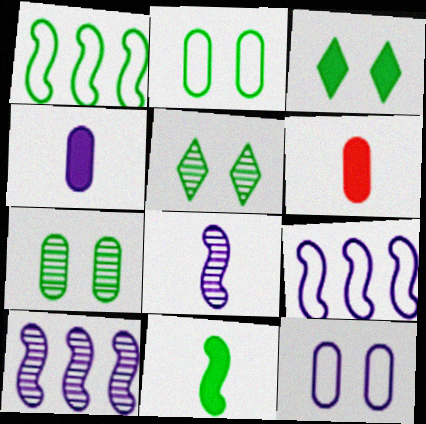[[5, 6, 9]]